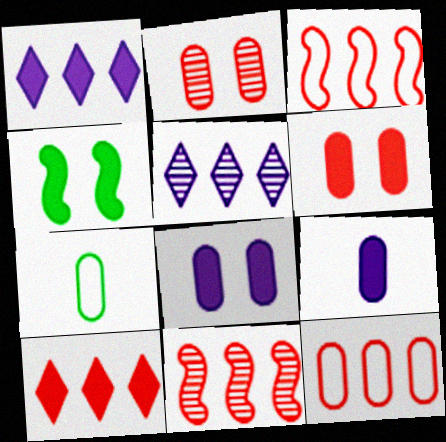[[4, 9, 10], 
[10, 11, 12]]